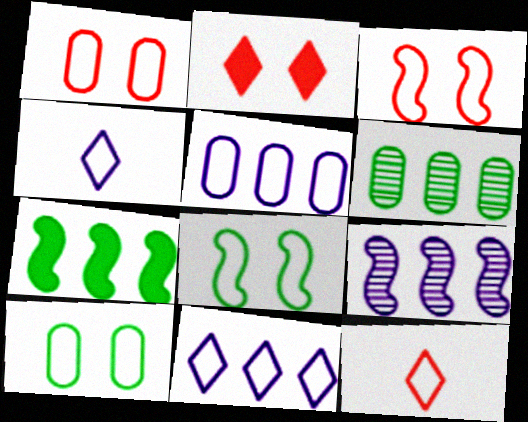[[5, 8, 12]]